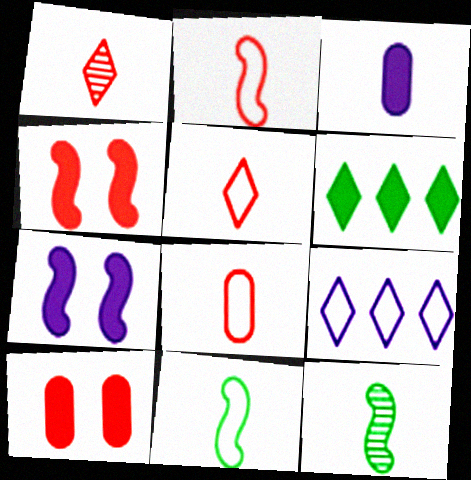[[1, 3, 11], 
[2, 5, 8], 
[3, 4, 6], 
[3, 5, 12], 
[9, 10, 12]]